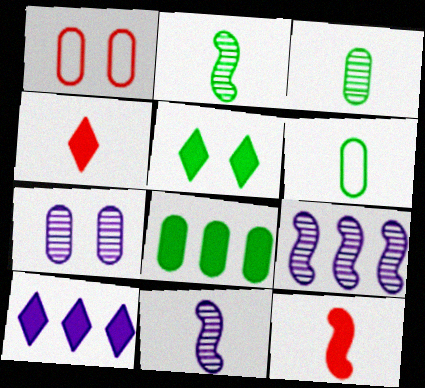[[1, 2, 10], 
[4, 5, 10], 
[4, 6, 11]]